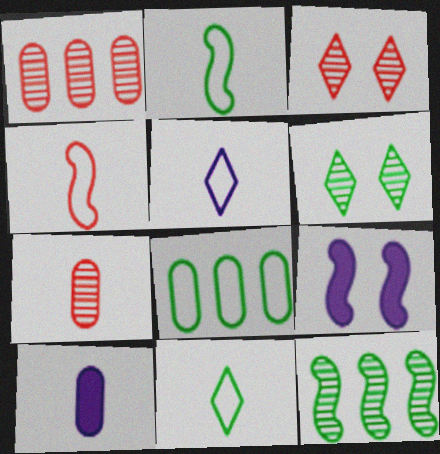[[1, 9, 11], 
[4, 9, 12]]